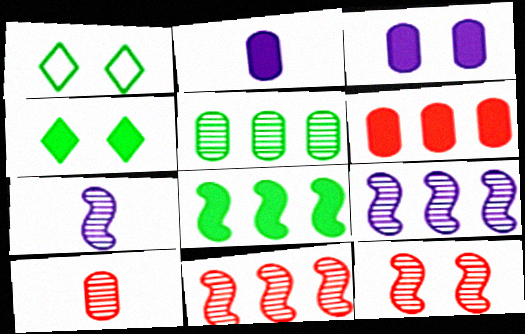[[1, 2, 11], 
[1, 3, 12], 
[1, 6, 7]]